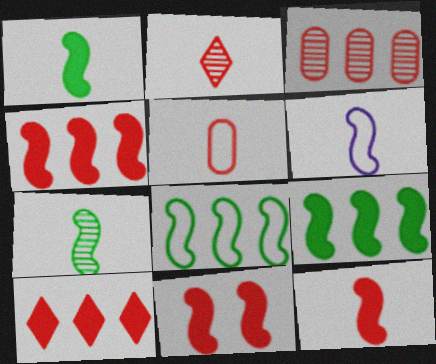[[2, 5, 12], 
[4, 11, 12], 
[6, 7, 12]]